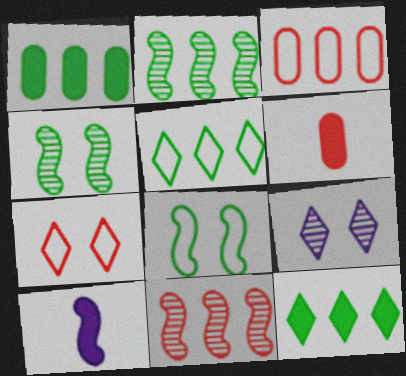[[1, 2, 5], 
[6, 7, 11], 
[8, 10, 11]]